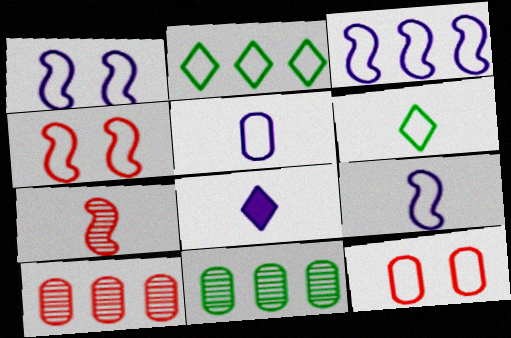[[1, 3, 9], 
[2, 4, 5], 
[2, 9, 12], 
[3, 6, 12], 
[4, 8, 11]]